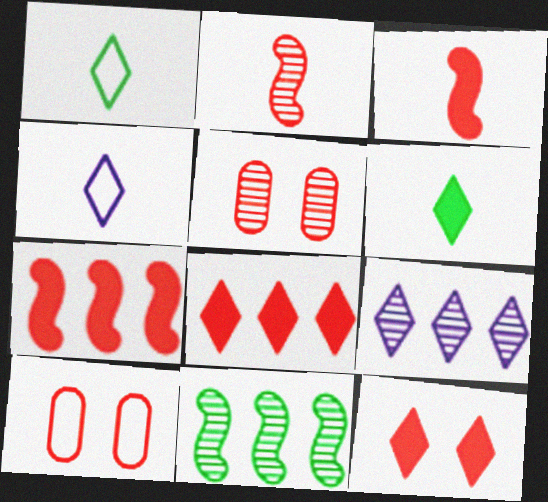[[1, 9, 12], 
[2, 8, 10]]